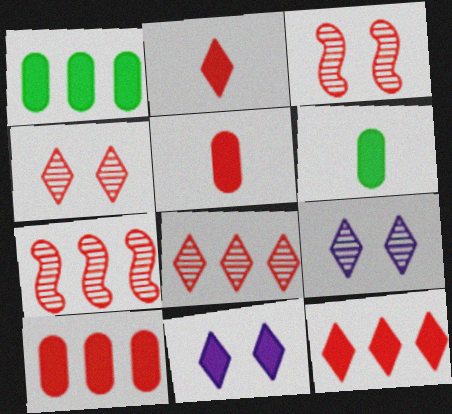[]